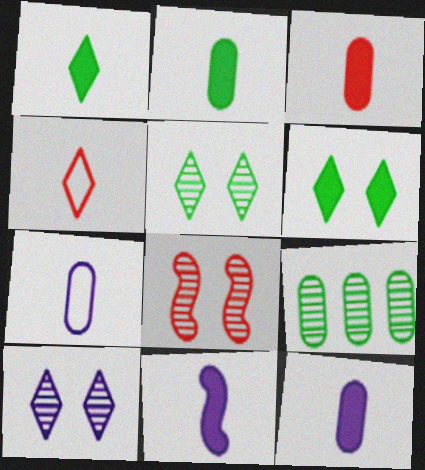[[1, 3, 11], 
[2, 3, 12]]